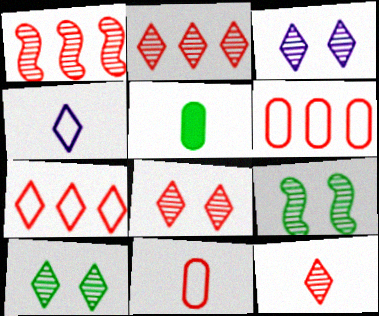[[2, 8, 12], 
[3, 8, 10]]